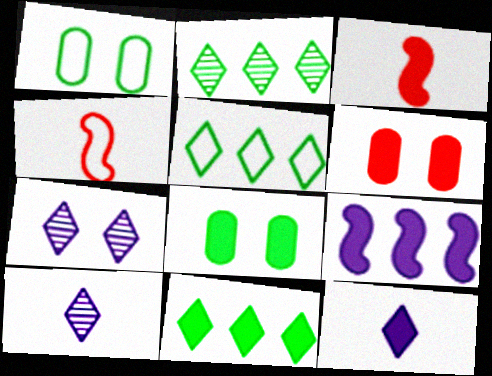[[2, 5, 11]]